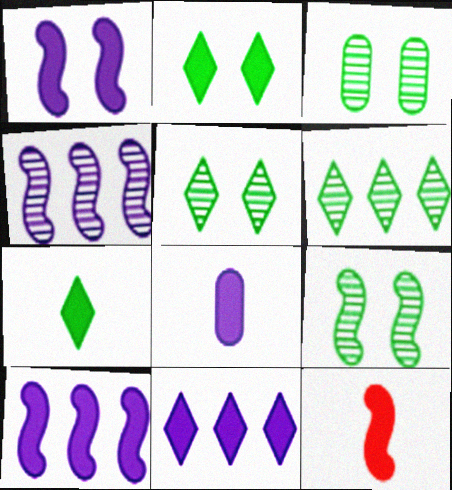[[1, 8, 11], 
[3, 5, 9], 
[7, 8, 12]]